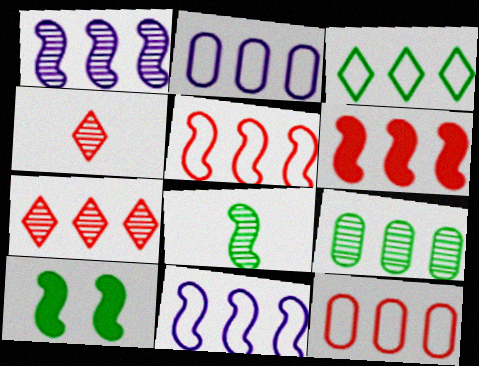[[1, 7, 9], 
[2, 3, 5], 
[2, 4, 10], 
[3, 11, 12], 
[6, 7, 12]]